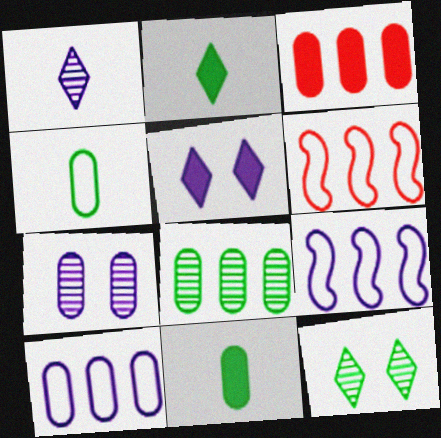[[2, 6, 7], 
[3, 4, 7], 
[3, 8, 10]]